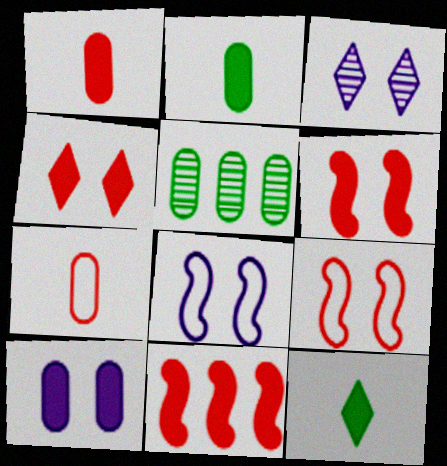[[1, 4, 11], 
[3, 8, 10], 
[5, 7, 10], 
[10, 11, 12]]